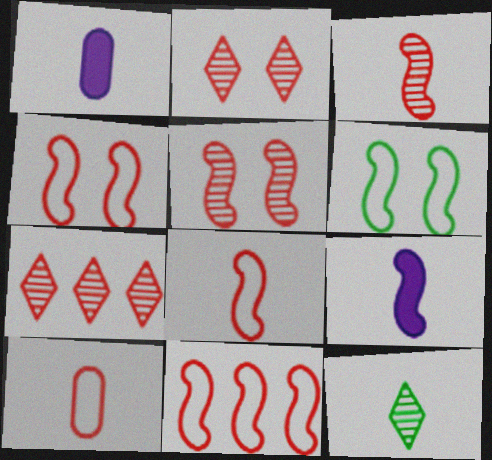[[1, 6, 7], 
[1, 8, 12], 
[4, 8, 11], 
[9, 10, 12]]